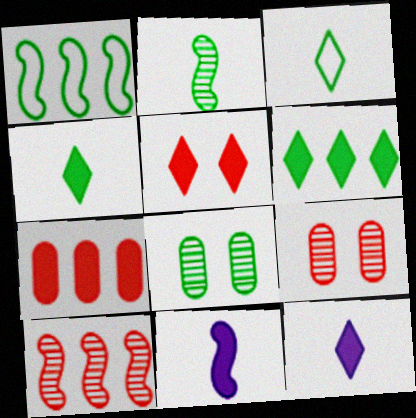[[1, 4, 8], 
[1, 9, 12], 
[5, 6, 12]]